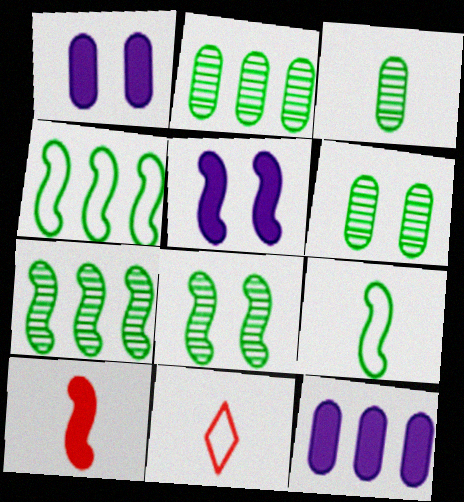[[1, 7, 11], 
[2, 3, 6], 
[2, 5, 11], 
[8, 11, 12]]